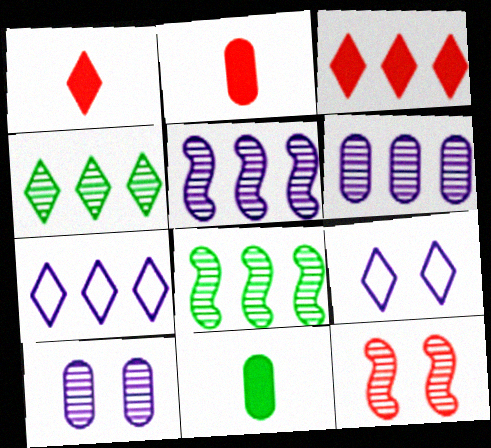[[1, 4, 9], 
[2, 8, 9], 
[3, 4, 7], 
[7, 11, 12]]